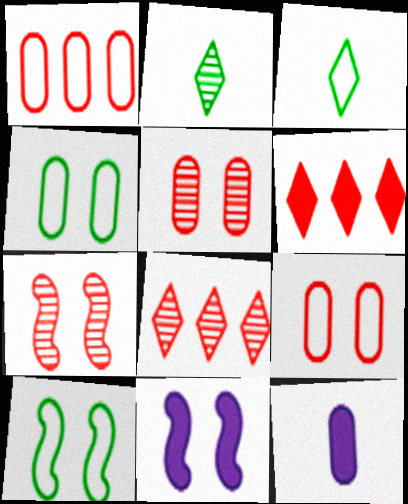[[1, 2, 11], 
[7, 10, 11], 
[8, 10, 12]]